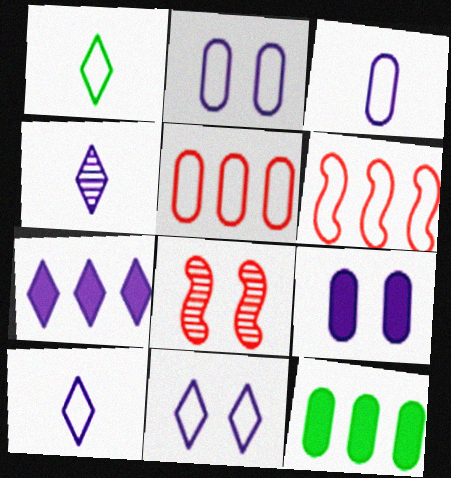[[1, 2, 6], 
[4, 7, 11], 
[8, 10, 12]]